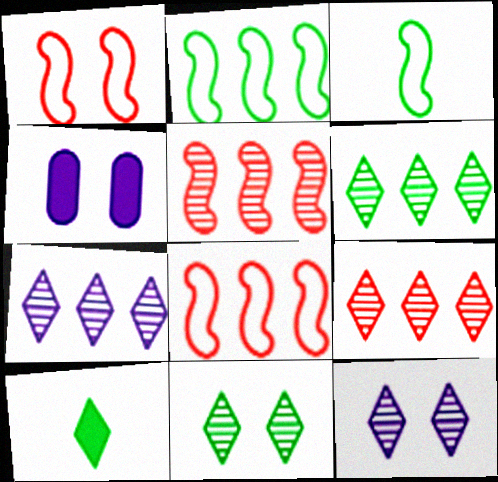[[1, 4, 11], 
[3, 4, 9], 
[6, 7, 9]]